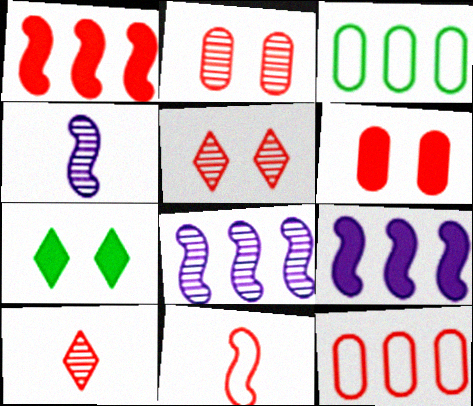[[4, 7, 12]]